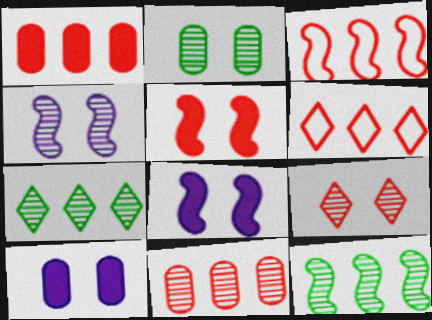[[2, 4, 9]]